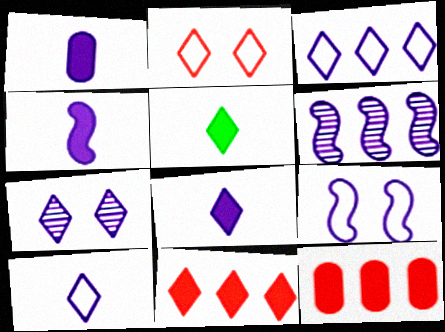[[1, 4, 8], 
[3, 7, 8], 
[4, 6, 9]]